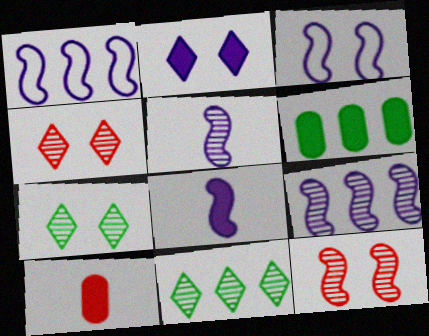[[1, 7, 10], 
[3, 8, 9], 
[3, 10, 11]]